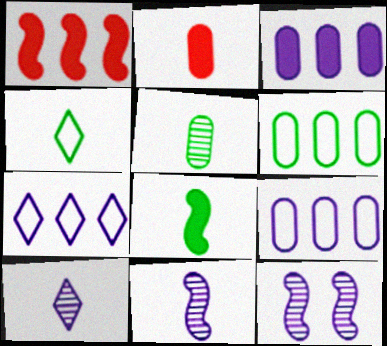[[2, 4, 11], 
[4, 5, 8]]